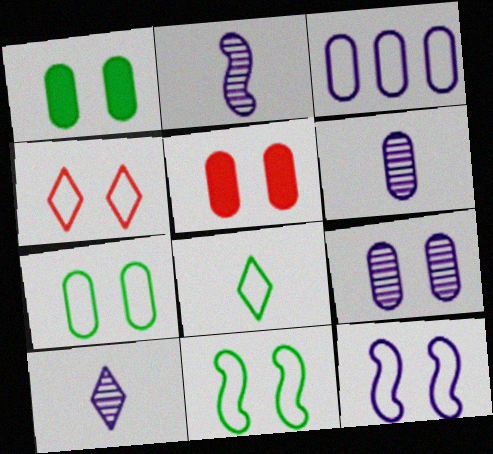[[2, 6, 10], 
[4, 7, 12], 
[5, 7, 9]]